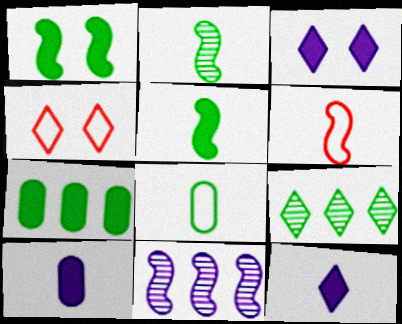[[1, 6, 11], 
[1, 8, 9], 
[4, 9, 12]]